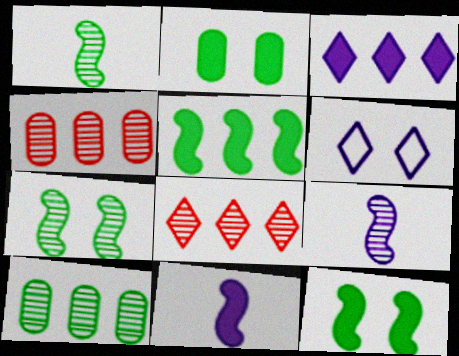[]